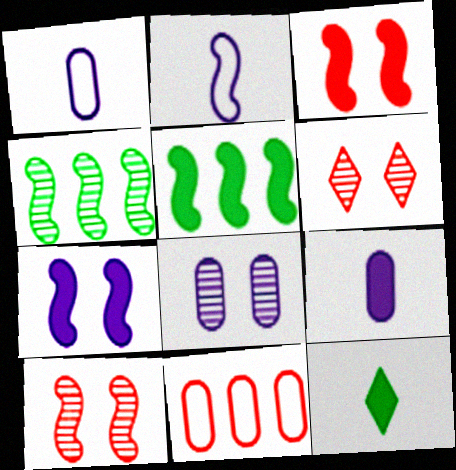[[1, 5, 6], 
[2, 3, 4], 
[2, 5, 10]]